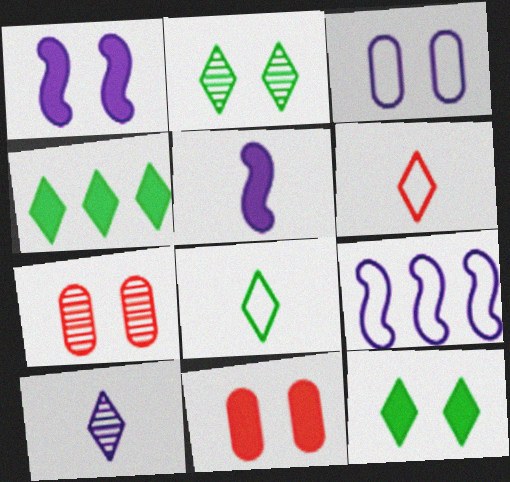[[1, 11, 12], 
[2, 4, 8], 
[4, 5, 11]]